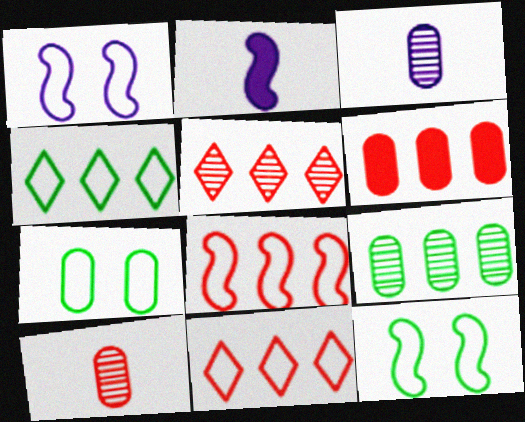[[2, 5, 7], 
[3, 6, 7], 
[5, 6, 8]]